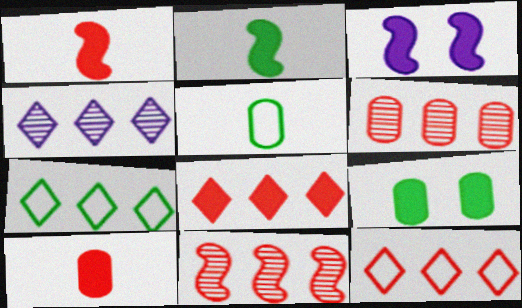[[4, 7, 8]]